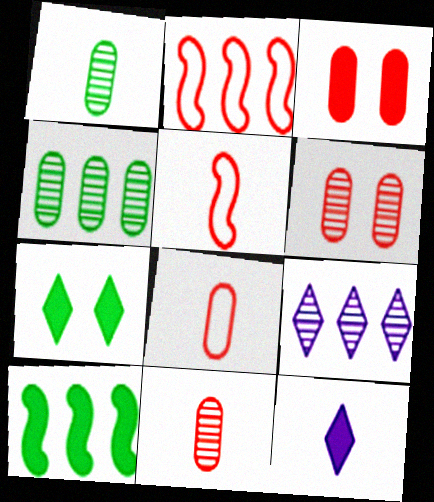[[1, 5, 12], 
[3, 10, 12]]